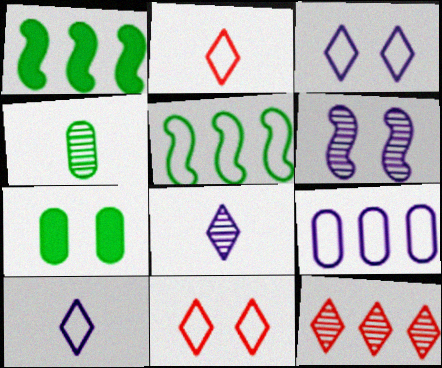[[1, 9, 12], 
[4, 6, 12], 
[6, 7, 11]]